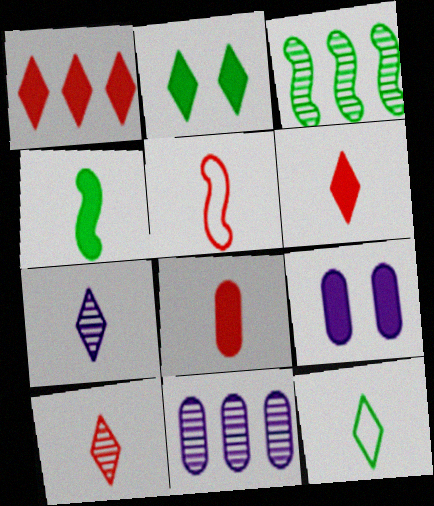[[1, 4, 9], 
[2, 5, 11], 
[5, 8, 10], 
[6, 7, 12]]